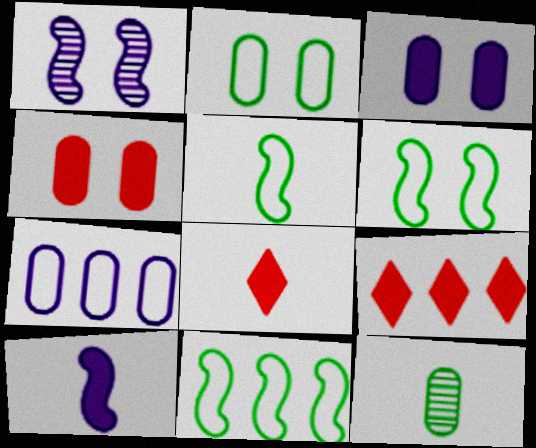[[4, 7, 12], 
[5, 6, 11]]